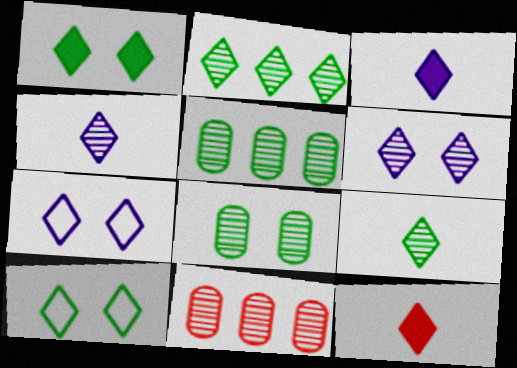[[2, 7, 12]]